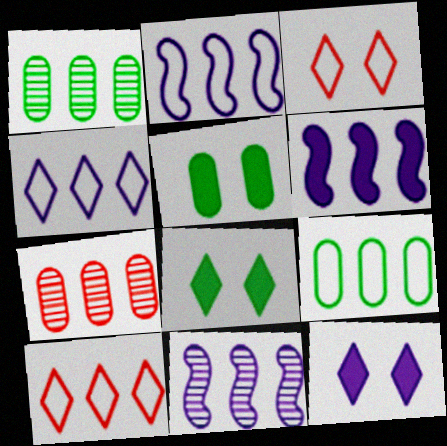[[1, 6, 10], 
[2, 6, 11], 
[2, 9, 10]]